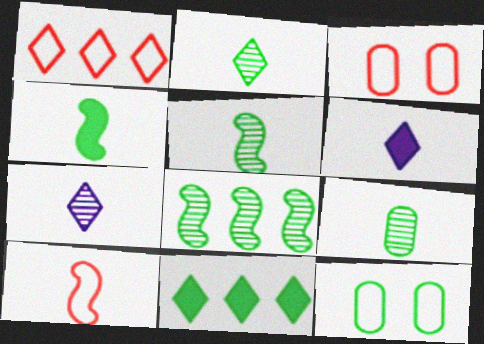[[1, 3, 10], 
[2, 5, 9], 
[3, 6, 8], 
[5, 11, 12], 
[6, 9, 10]]